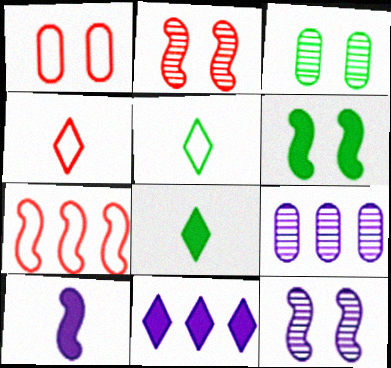[[1, 4, 7], 
[4, 6, 9]]